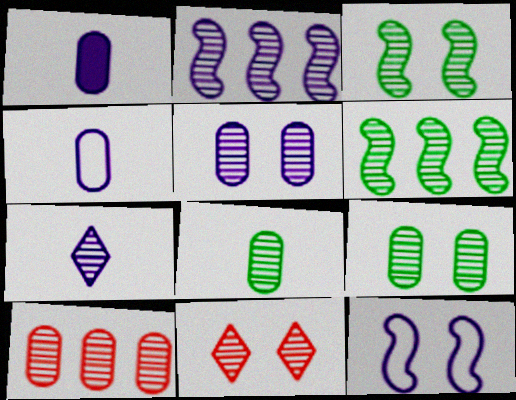[[2, 5, 7], 
[2, 8, 11], 
[3, 5, 11], 
[3, 7, 10], 
[5, 8, 10]]